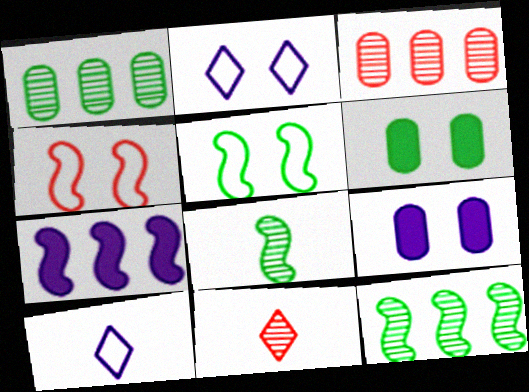[[4, 7, 8]]